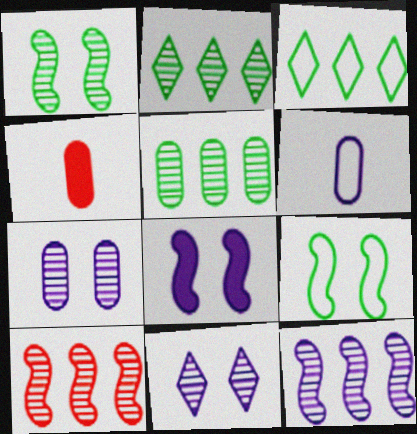[]